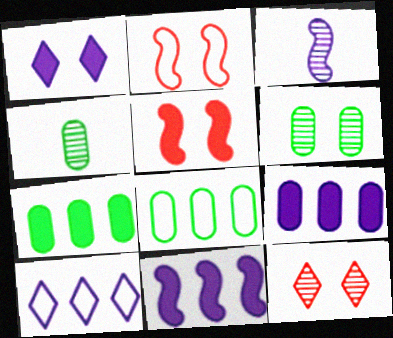[[1, 2, 6], 
[4, 5, 10]]